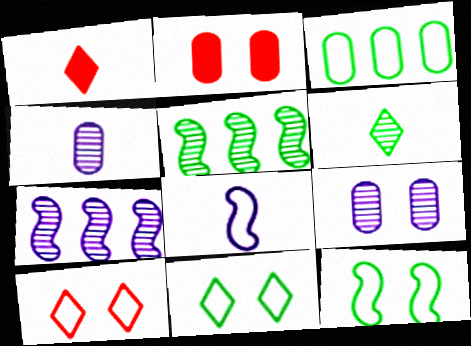[[2, 3, 4], 
[3, 8, 10]]